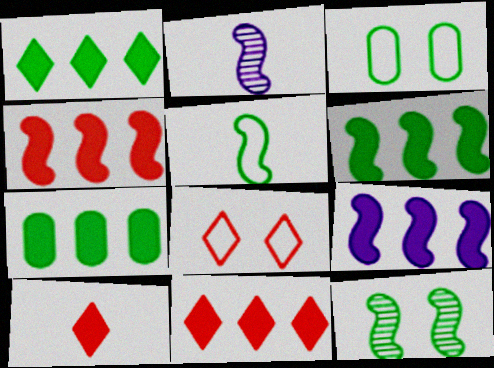[[1, 6, 7], 
[2, 3, 11], 
[2, 7, 8], 
[4, 6, 9], 
[5, 6, 12], 
[7, 9, 11]]